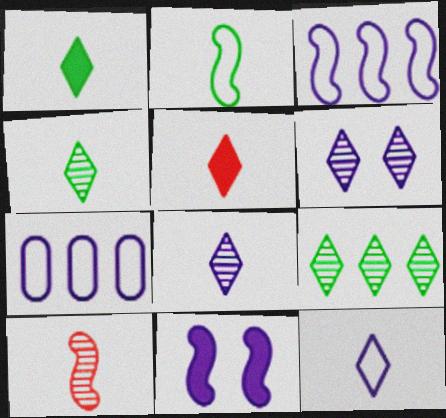[[4, 5, 12], 
[7, 8, 11]]